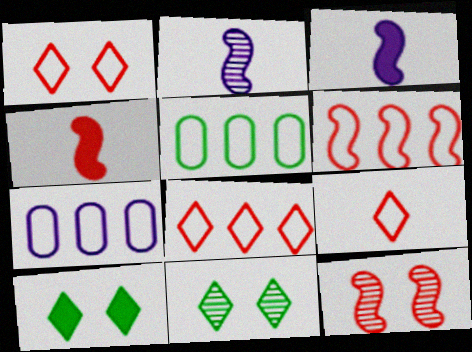[[1, 8, 9], 
[4, 6, 12], 
[4, 7, 11]]